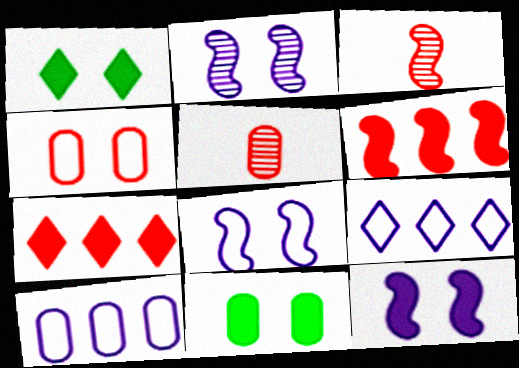[[1, 2, 4], 
[1, 3, 10], 
[2, 8, 12], 
[3, 4, 7], 
[3, 9, 11], 
[5, 10, 11]]